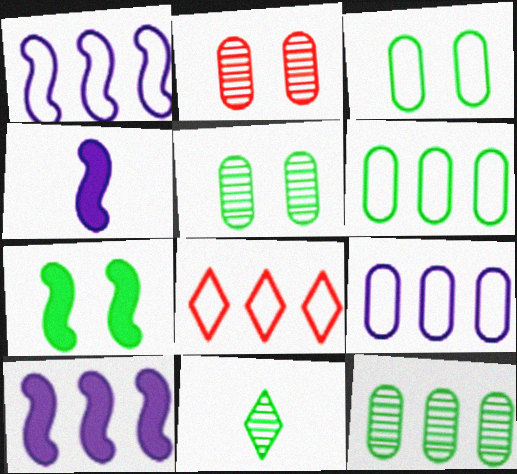[[1, 6, 8], 
[4, 5, 8], 
[6, 7, 11], 
[8, 10, 12]]